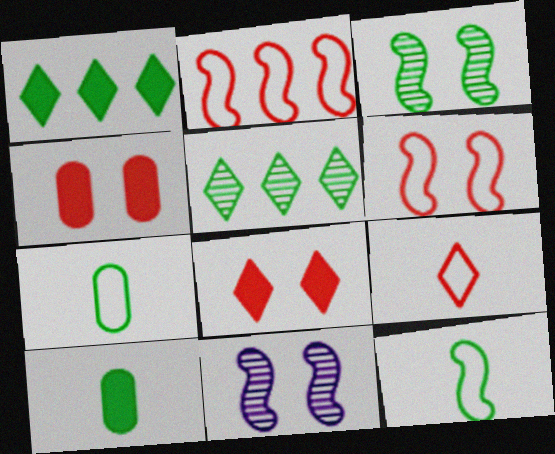[[1, 3, 7]]